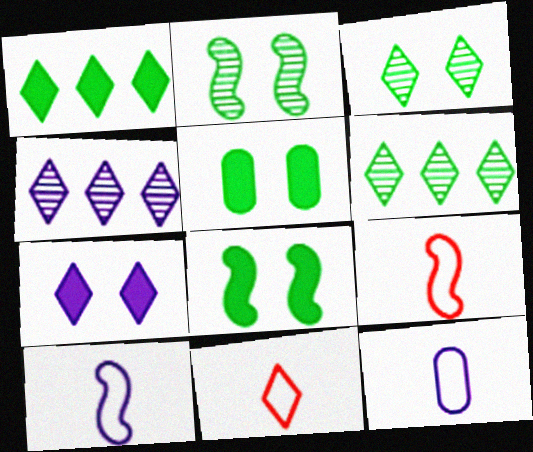[[4, 5, 9], 
[6, 7, 11]]